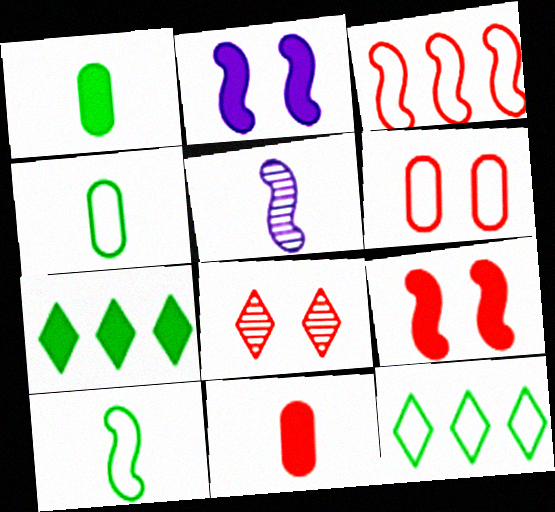[[2, 7, 11], 
[3, 8, 11], 
[5, 6, 7], 
[6, 8, 9]]